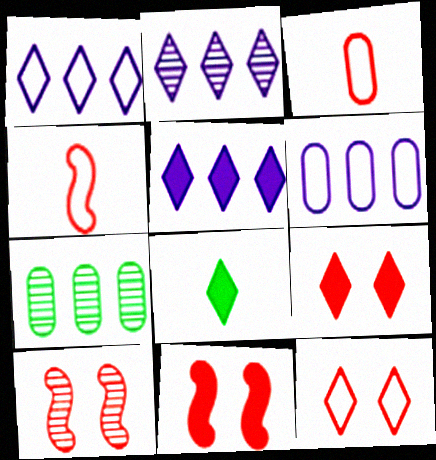[[1, 2, 5], 
[2, 8, 12], 
[5, 8, 9], 
[6, 8, 10]]